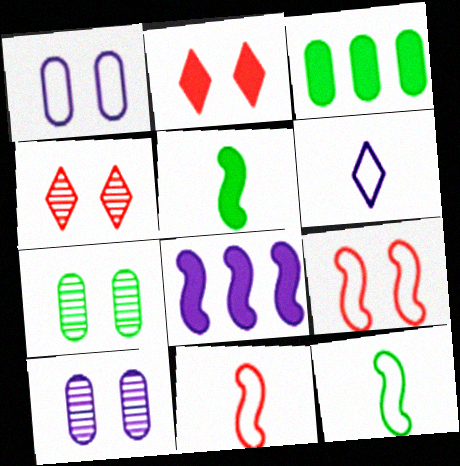[[6, 8, 10]]